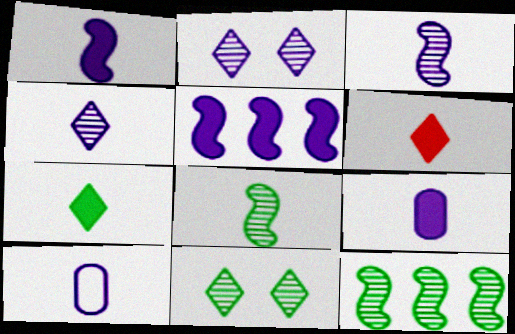[[1, 4, 10], 
[2, 5, 10], 
[6, 8, 10]]